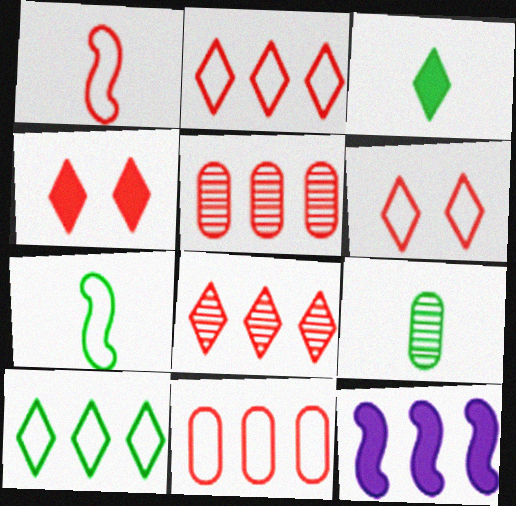[[1, 4, 5], 
[1, 6, 11], 
[3, 7, 9], 
[5, 10, 12], 
[6, 9, 12]]